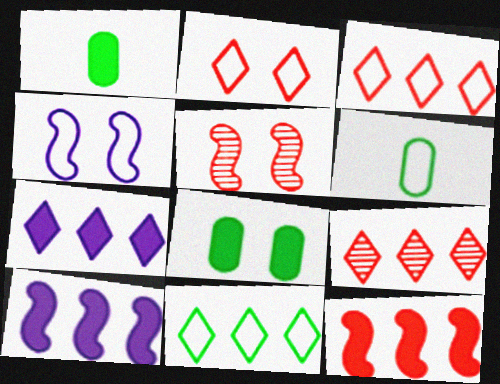[[1, 4, 9], 
[3, 4, 6], 
[5, 6, 7], 
[7, 9, 11]]